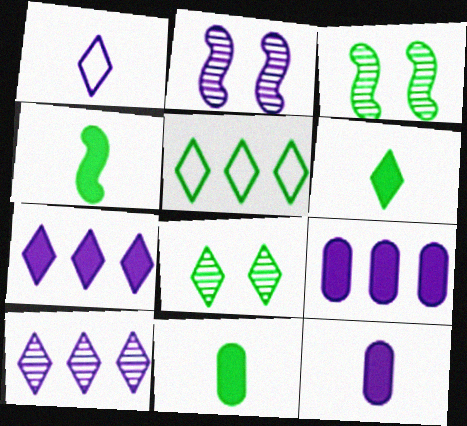[[1, 2, 9], 
[3, 5, 11], 
[4, 6, 11], 
[5, 6, 8]]